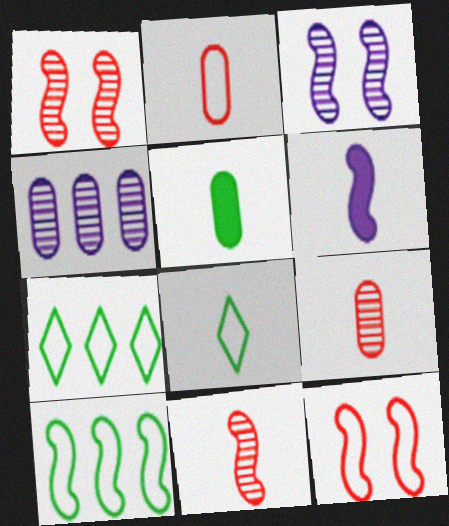[[1, 6, 10], 
[6, 8, 9]]